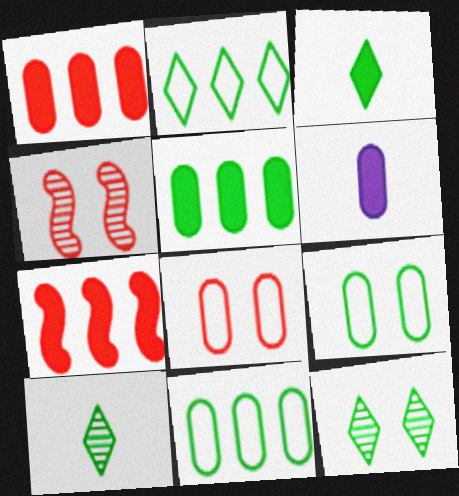[[2, 3, 12], 
[2, 4, 6]]